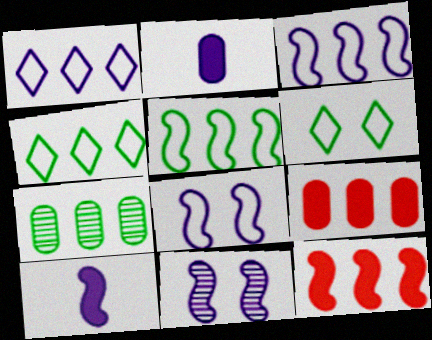[[1, 2, 11], 
[1, 7, 12], 
[3, 10, 11]]